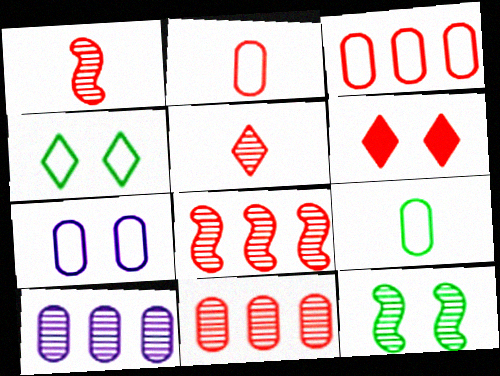[[1, 3, 6], 
[2, 6, 8], 
[3, 7, 9], 
[5, 10, 12], 
[6, 7, 12]]